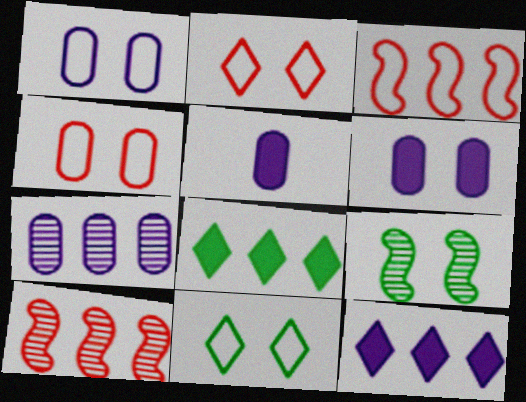[[1, 5, 7], 
[2, 6, 9], 
[3, 7, 8], 
[5, 10, 11]]